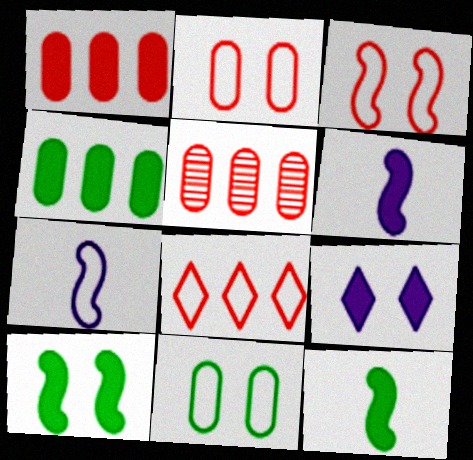[[1, 9, 12], 
[7, 8, 11]]